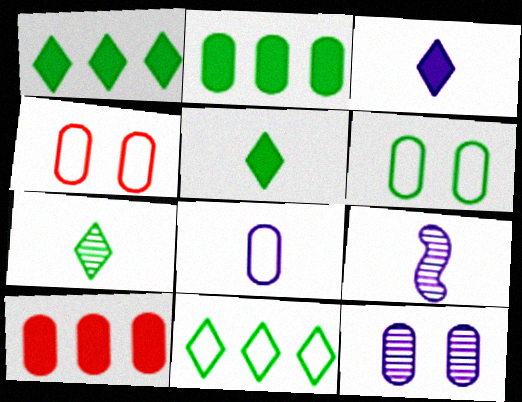[[1, 4, 9], 
[3, 8, 9]]